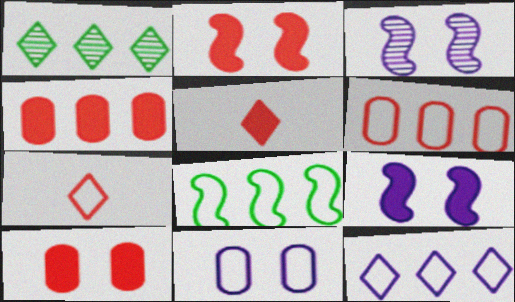[[2, 4, 5], 
[6, 8, 12], 
[7, 8, 11]]